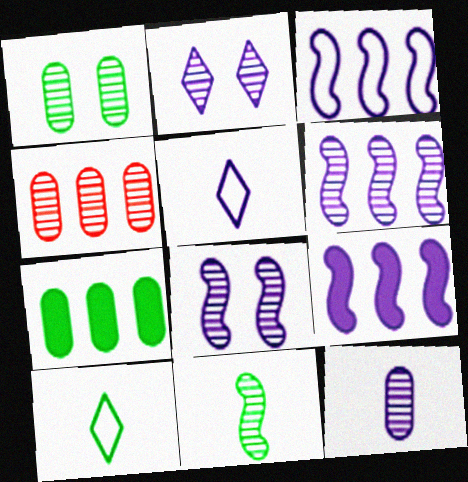[[1, 4, 12], 
[2, 4, 11], 
[2, 6, 12], 
[3, 6, 9]]